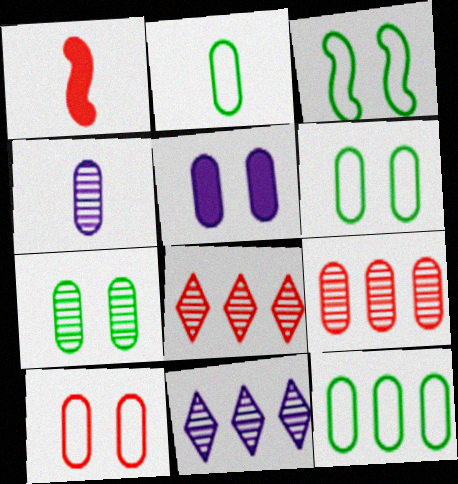[[1, 6, 11], 
[1, 8, 10], 
[2, 5, 9], 
[2, 6, 12], 
[4, 7, 9], 
[5, 7, 10]]